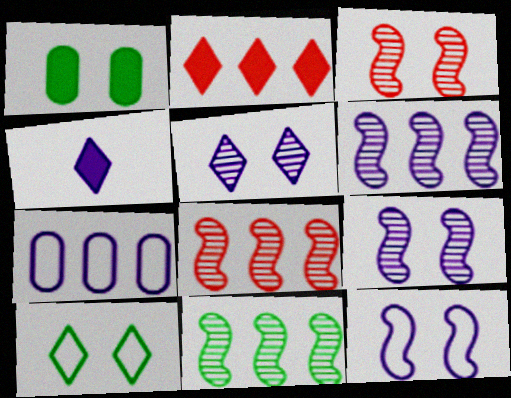[[2, 7, 11], 
[4, 7, 9], 
[6, 8, 11]]